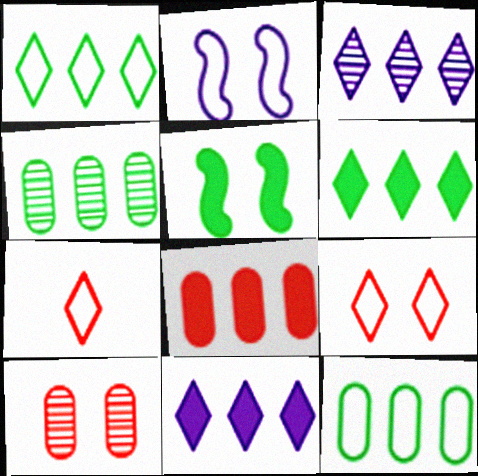[[2, 7, 12]]